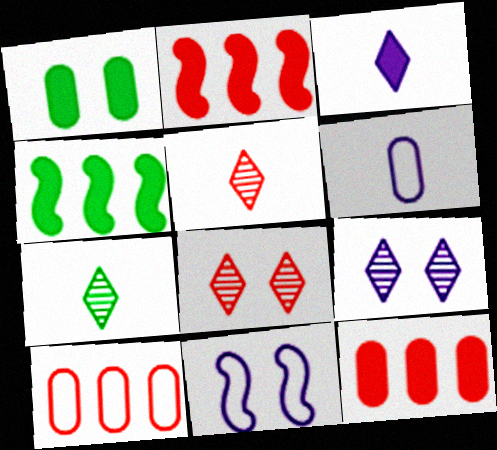[[1, 2, 3], 
[1, 8, 11], 
[4, 6, 8], 
[7, 11, 12]]